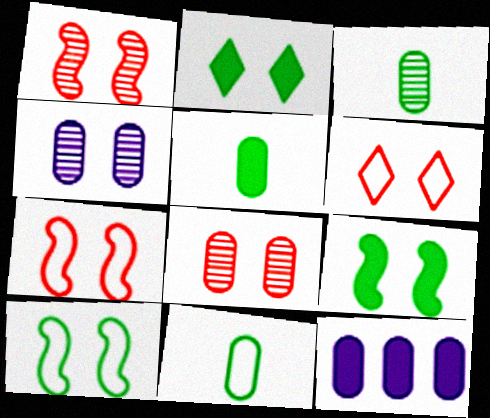[[2, 4, 7], 
[3, 5, 11], 
[4, 6, 9], 
[8, 11, 12]]